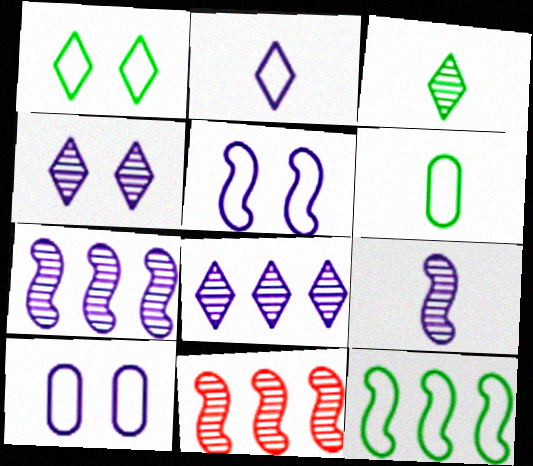[[1, 6, 12]]